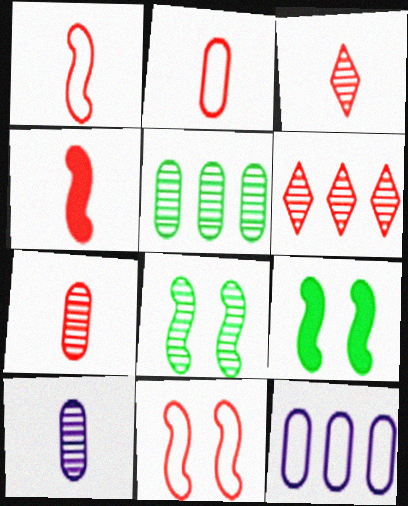[[2, 3, 4], 
[3, 9, 12], 
[6, 8, 10]]